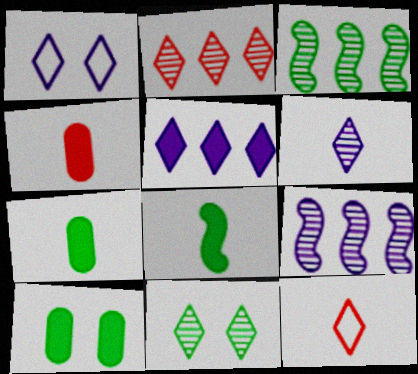[[1, 3, 4], 
[1, 5, 6], 
[2, 6, 11], 
[5, 11, 12], 
[9, 10, 12]]